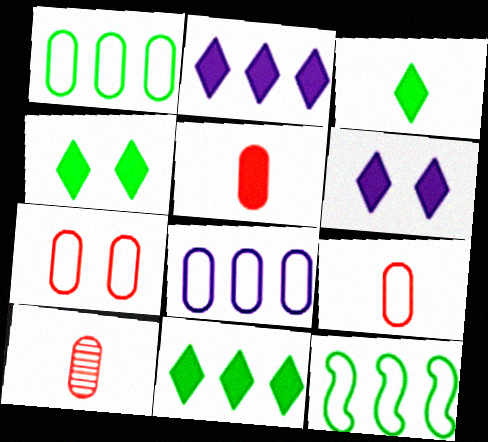[[3, 4, 11], 
[5, 9, 10], 
[6, 10, 12]]